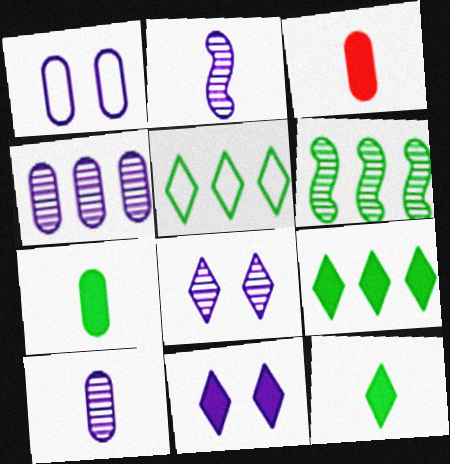[[2, 4, 8]]